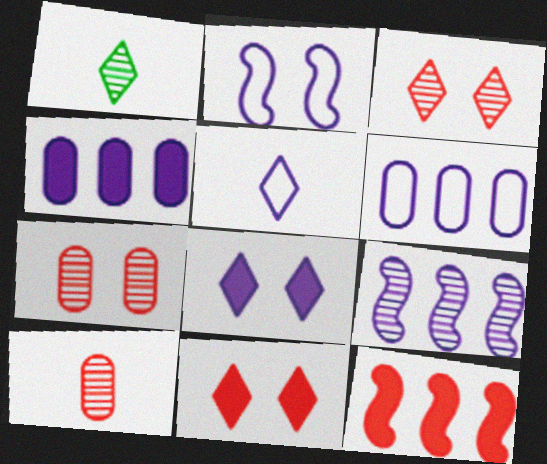[[1, 7, 9], 
[2, 5, 6]]